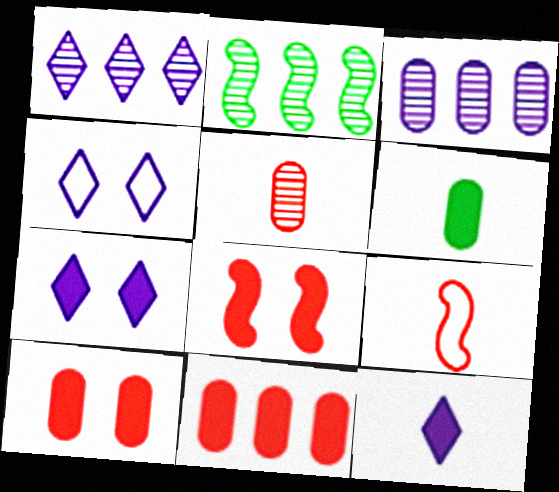[[1, 4, 12]]